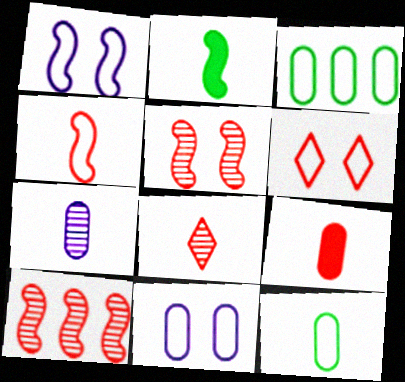[[1, 2, 10], 
[4, 8, 9], 
[6, 9, 10], 
[7, 9, 12]]